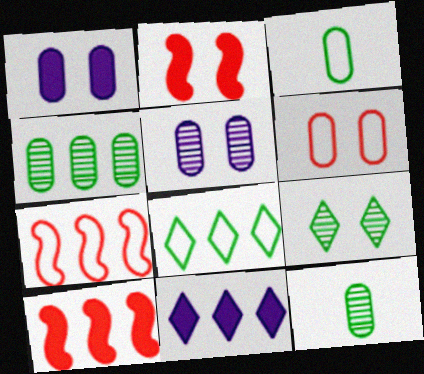[[4, 7, 11]]